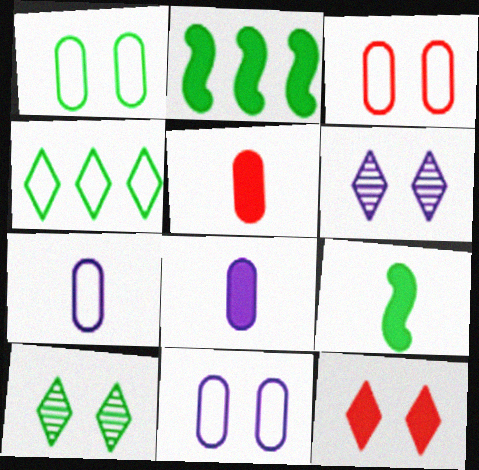[[1, 3, 11], 
[2, 8, 12]]